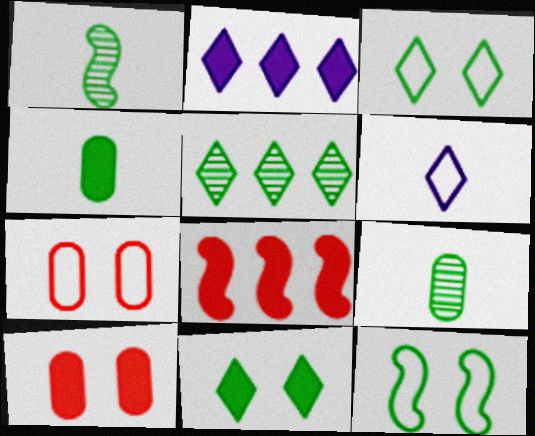[[1, 2, 7], 
[4, 5, 12]]